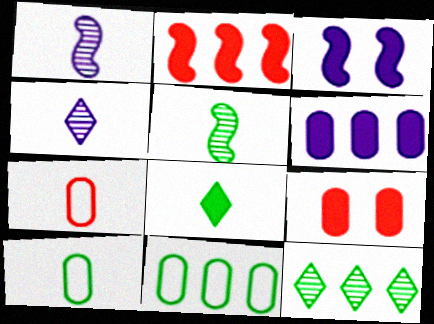[[1, 7, 8], 
[3, 7, 12], 
[5, 8, 10]]